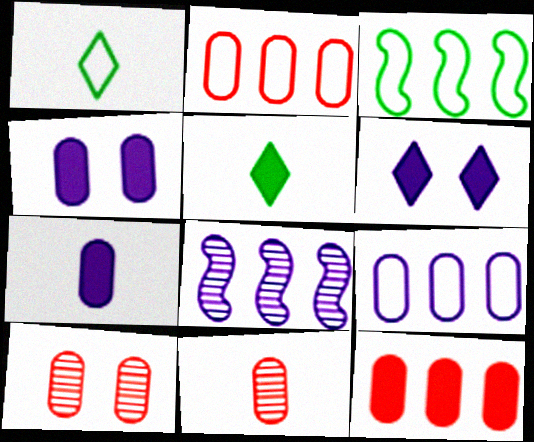[[3, 6, 11]]